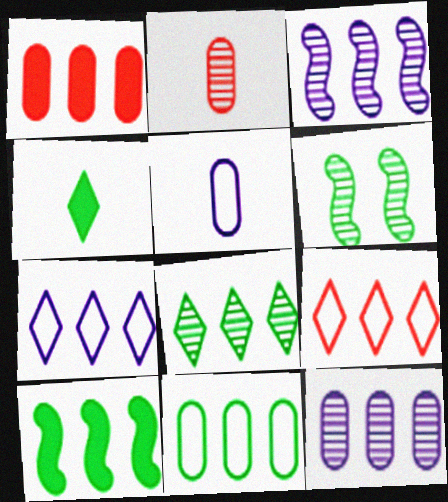[[1, 11, 12], 
[4, 6, 11], 
[8, 10, 11], 
[9, 10, 12]]